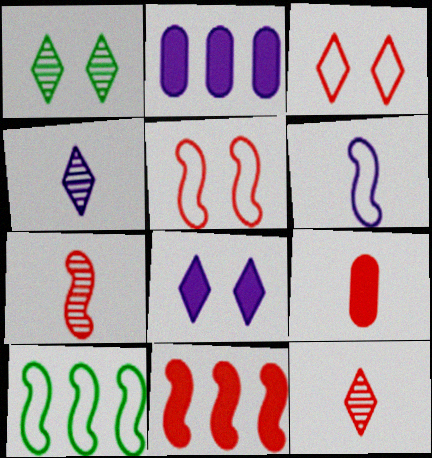[[1, 3, 8], 
[5, 6, 10], 
[5, 7, 11]]